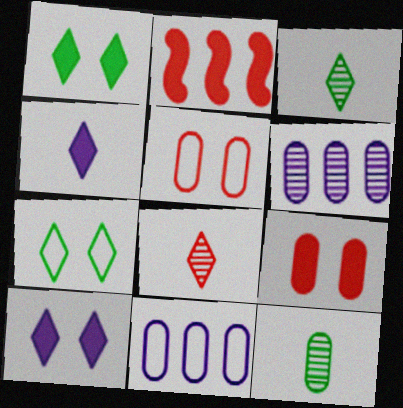[[2, 5, 8], 
[9, 11, 12]]